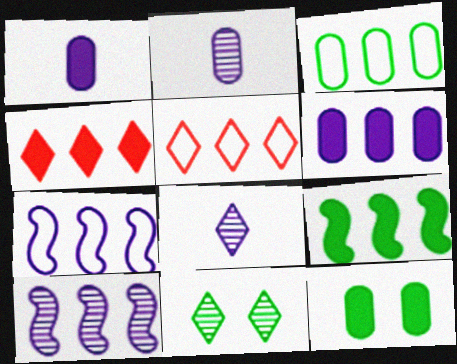[[3, 4, 10], 
[3, 5, 7], 
[4, 6, 9]]